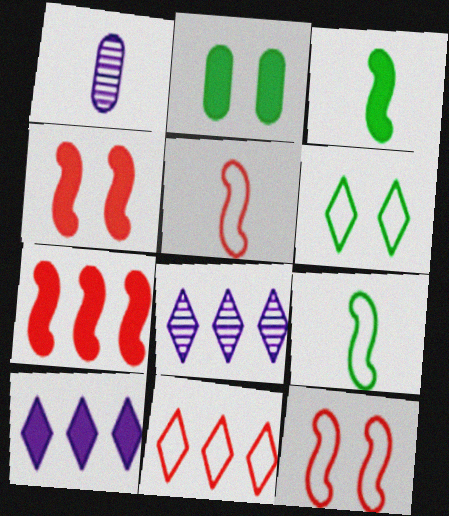[[1, 6, 7], 
[2, 5, 8]]